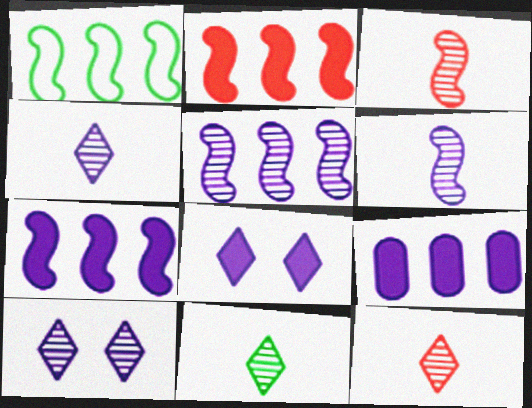[[1, 2, 5], 
[4, 11, 12]]